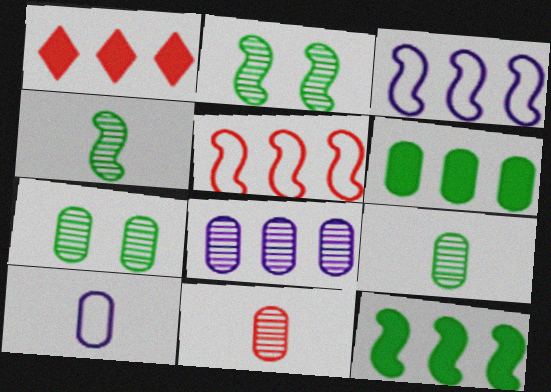[[1, 2, 10], 
[7, 8, 11]]